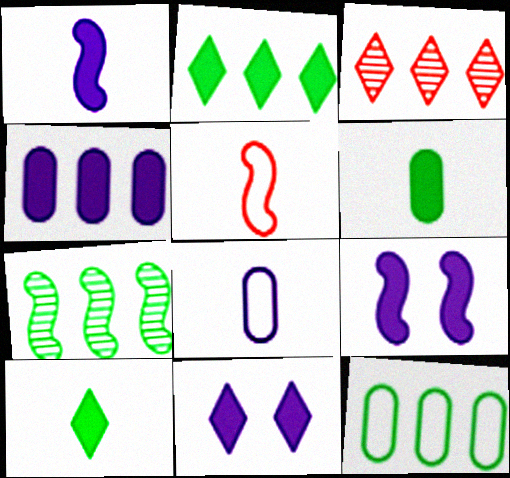[[1, 4, 11], 
[2, 7, 12], 
[5, 7, 9]]